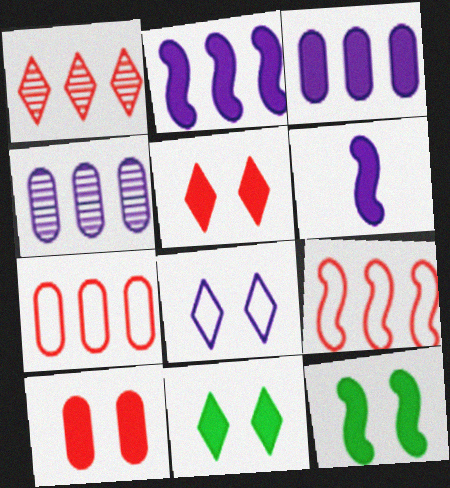[[4, 6, 8]]